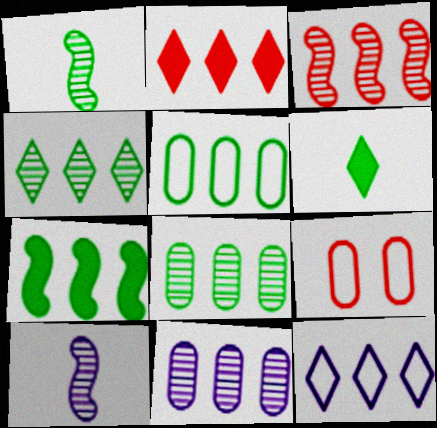[[2, 4, 12], 
[3, 4, 11], 
[4, 5, 7]]